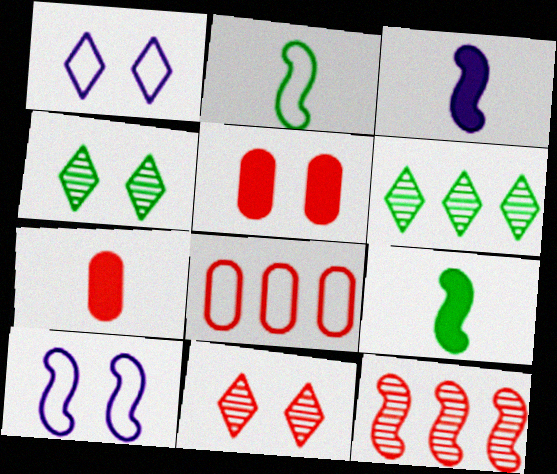[[1, 2, 8], 
[3, 4, 8], 
[4, 5, 10], 
[6, 7, 10], 
[9, 10, 12]]